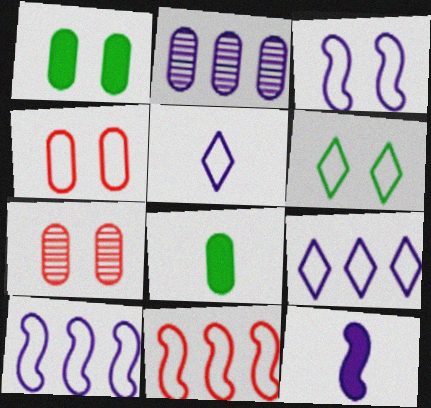[[2, 4, 8], 
[3, 4, 6]]